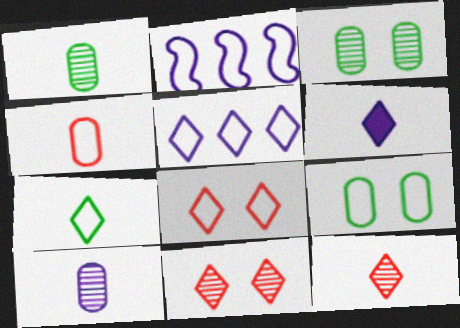[[5, 7, 8], 
[6, 7, 12]]